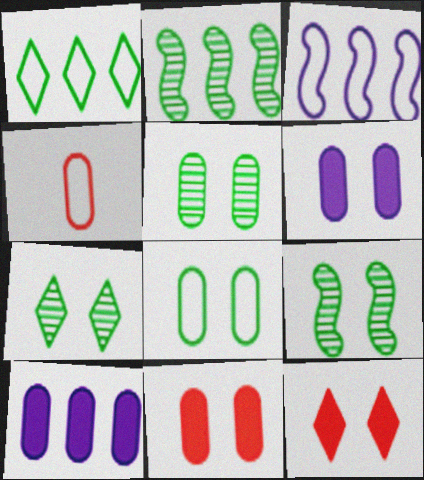[[4, 5, 10], 
[5, 7, 9]]